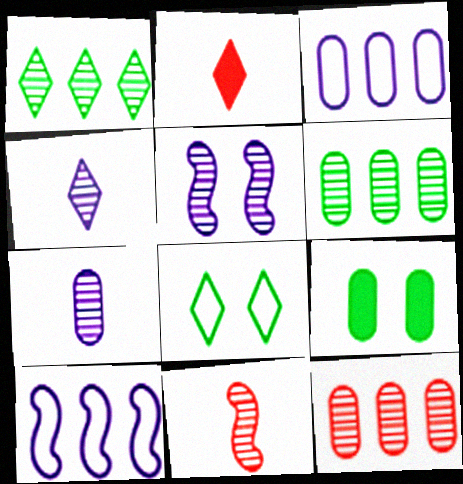[]